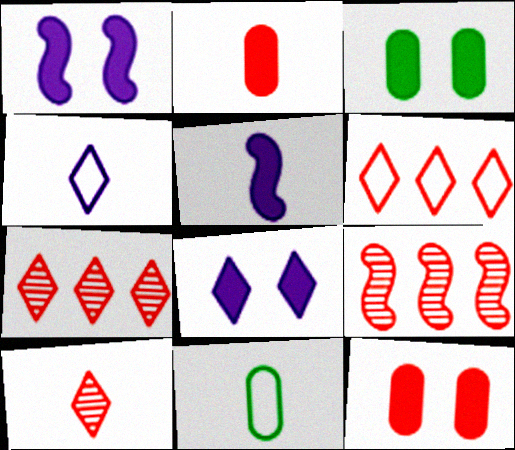[[1, 7, 11], 
[3, 4, 9], 
[5, 10, 11], 
[8, 9, 11]]